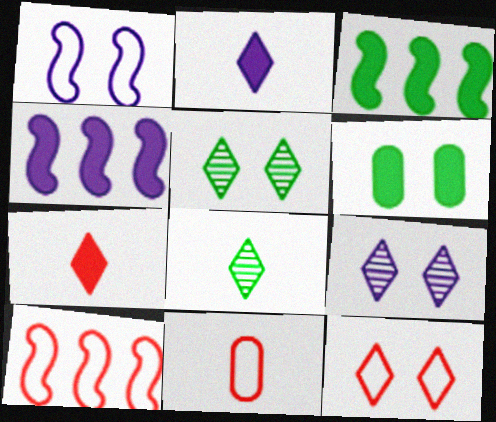[[3, 9, 11], 
[4, 5, 11], 
[4, 6, 7], 
[10, 11, 12]]